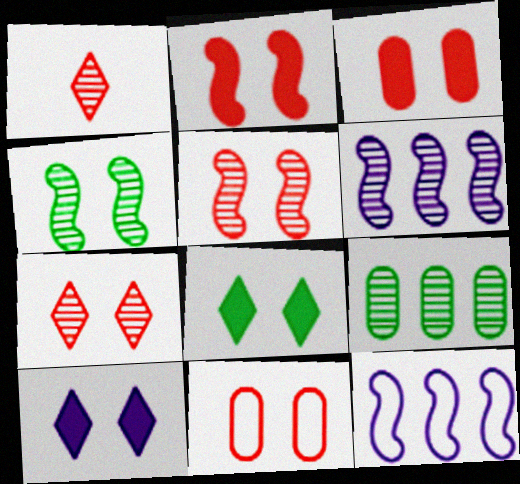[[2, 7, 11], 
[4, 10, 11]]